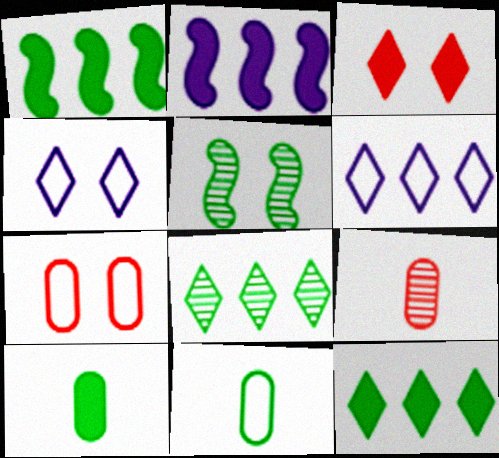[[1, 4, 9], 
[2, 3, 10], 
[5, 11, 12]]